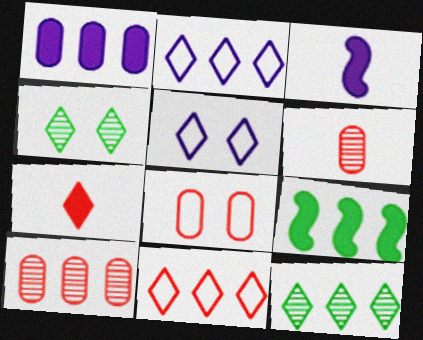[[2, 4, 7], 
[2, 9, 10], 
[3, 8, 12], 
[5, 6, 9], 
[5, 7, 12]]